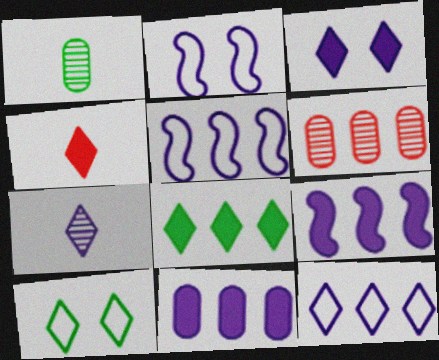[[2, 7, 11], 
[3, 4, 8], 
[3, 7, 12], 
[5, 6, 8]]